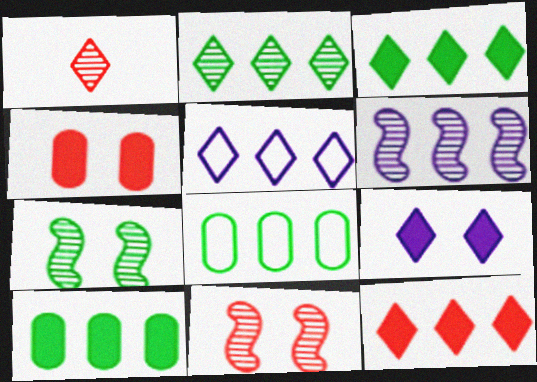[[2, 5, 12], 
[6, 8, 12]]